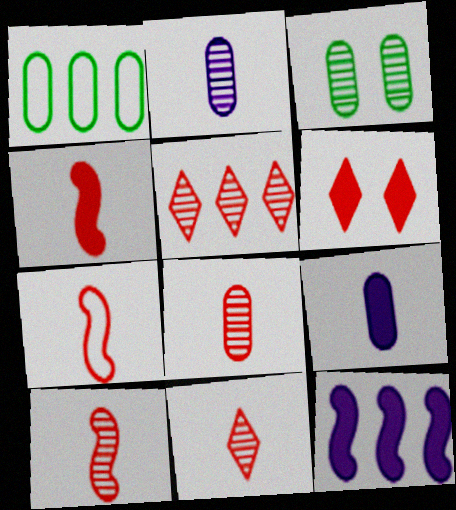[[1, 5, 12], 
[4, 7, 10], 
[8, 10, 11]]